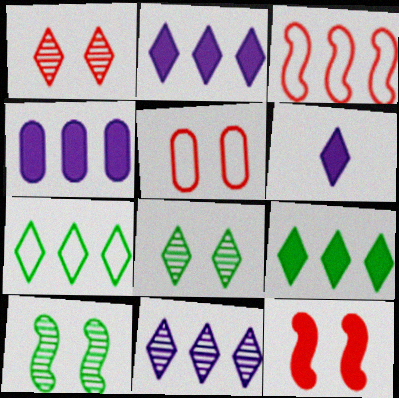[[1, 5, 12], 
[1, 6, 7]]